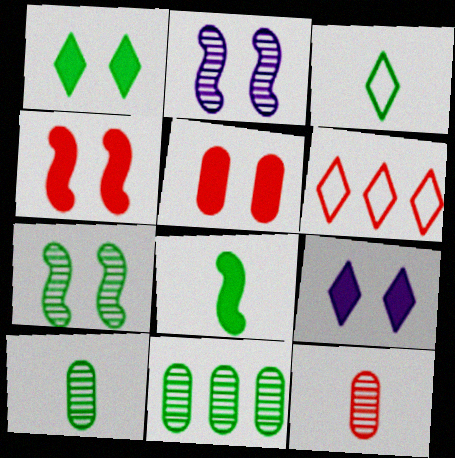[[3, 8, 10], 
[4, 6, 12]]